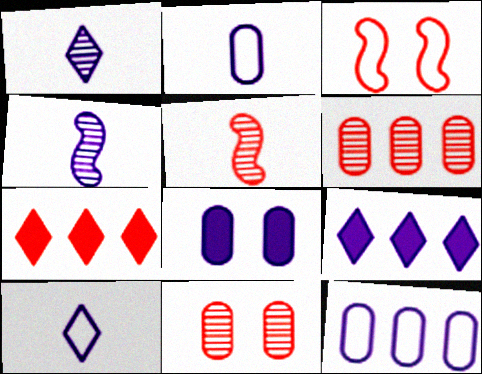[]